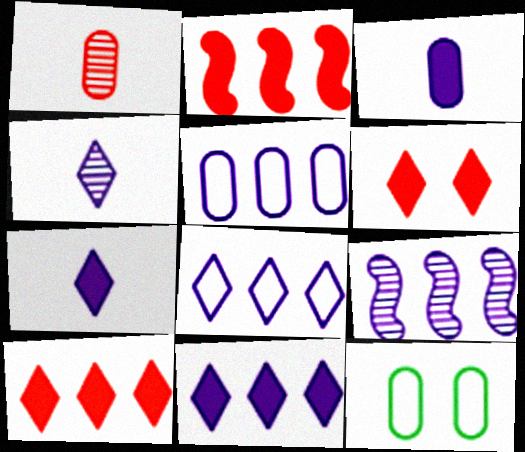[[2, 4, 12], 
[5, 9, 11]]